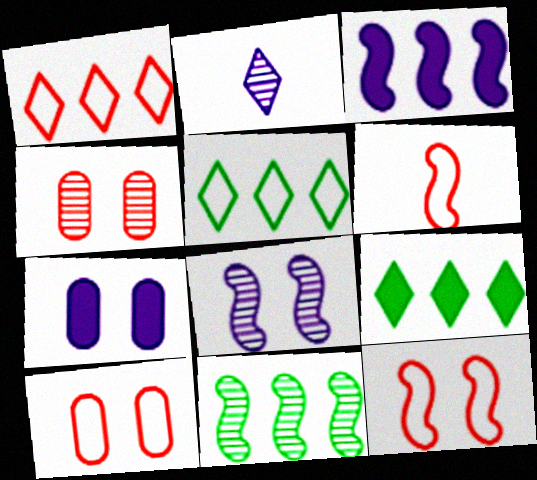[[1, 6, 10], 
[2, 4, 11]]